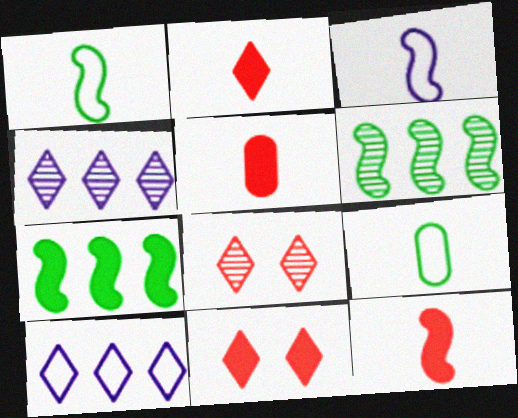[[2, 5, 12]]